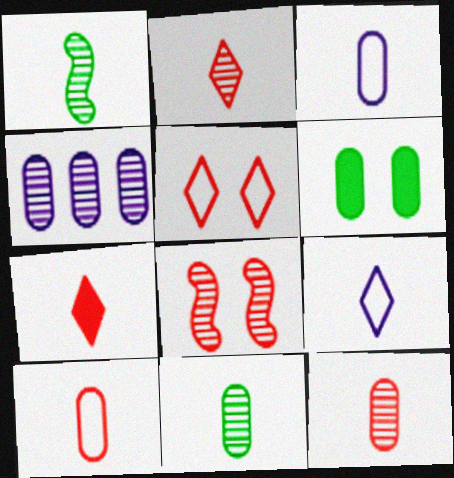[[1, 3, 7], 
[4, 6, 10]]